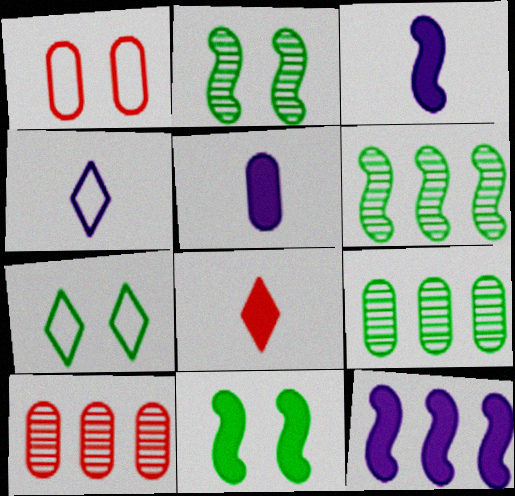[[1, 5, 9], 
[3, 7, 10], 
[4, 10, 11]]